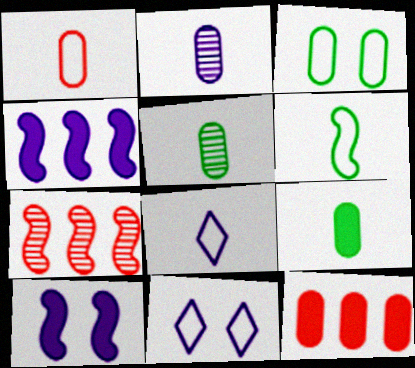[[1, 2, 9], 
[1, 6, 8], 
[2, 3, 12], 
[2, 4, 11], 
[6, 7, 10], 
[7, 9, 11]]